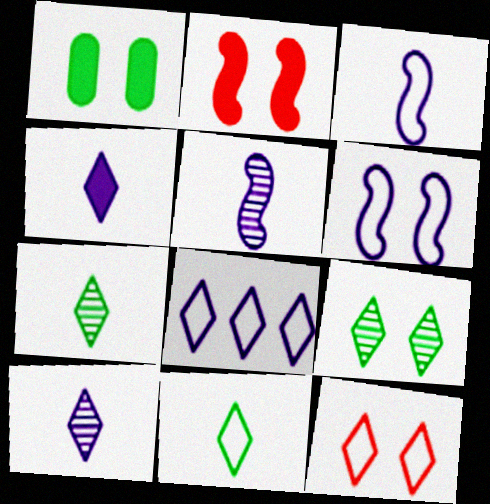[[8, 11, 12]]